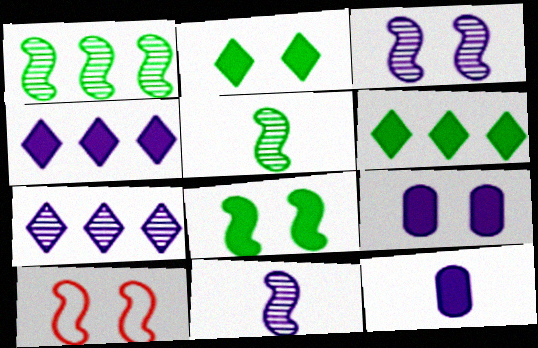[[3, 8, 10]]